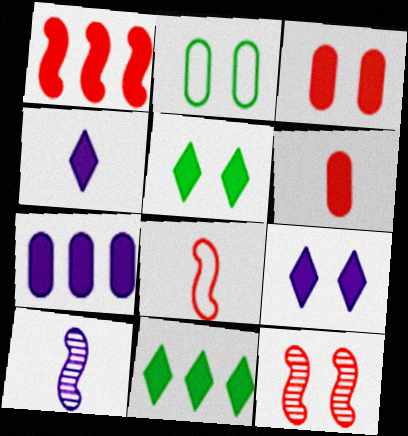[[1, 7, 11], 
[1, 8, 12], 
[2, 9, 12]]